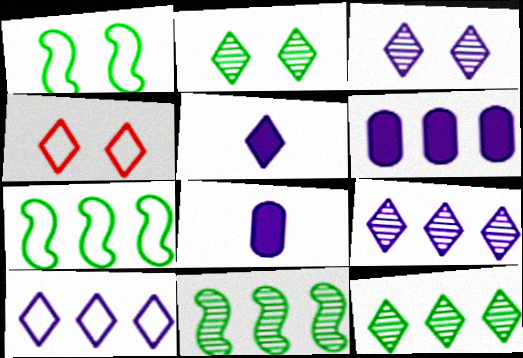[[3, 5, 10], 
[4, 5, 12], 
[4, 8, 11]]